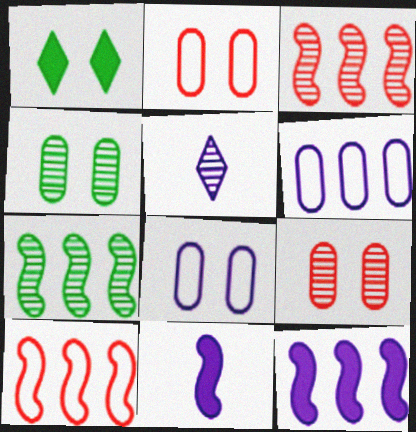[[3, 4, 5], 
[5, 7, 9], 
[5, 8, 12], 
[7, 10, 12]]